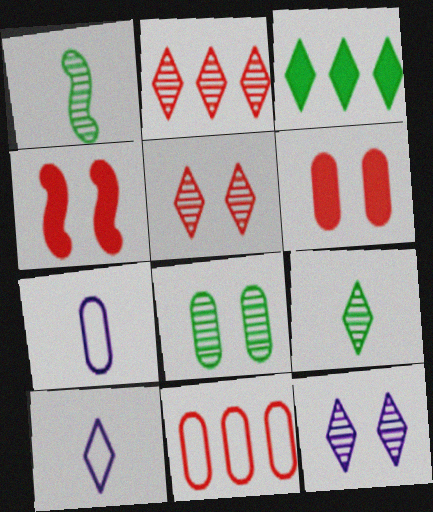[[2, 9, 12], 
[3, 5, 10]]